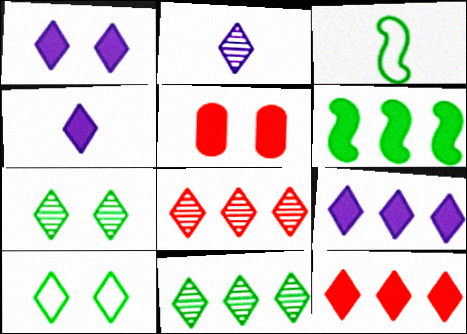[[1, 4, 9], 
[2, 7, 8], 
[2, 10, 12], 
[4, 5, 6], 
[4, 8, 10]]